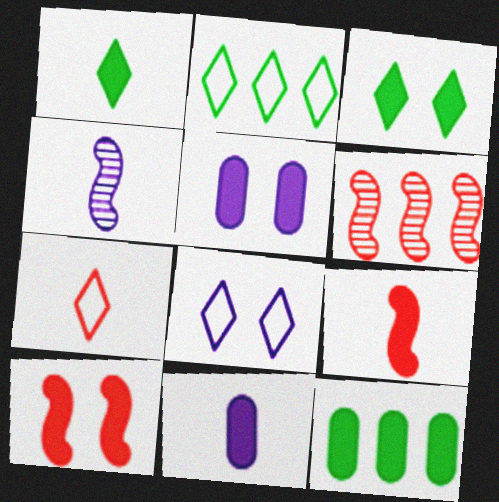[[1, 9, 11], 
[2, 7, 8], 
[3, 5, 10]]